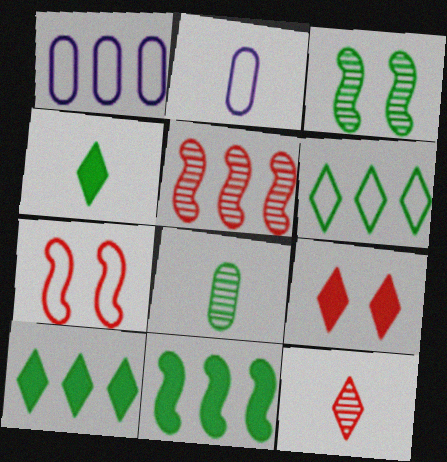[[1, 5, 10], 
[2, 6, 7]]